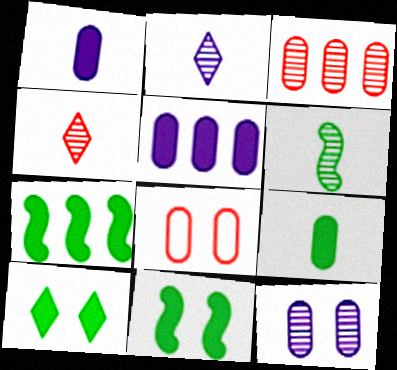[[2, 7, 8], 
[7, 9, 10]]